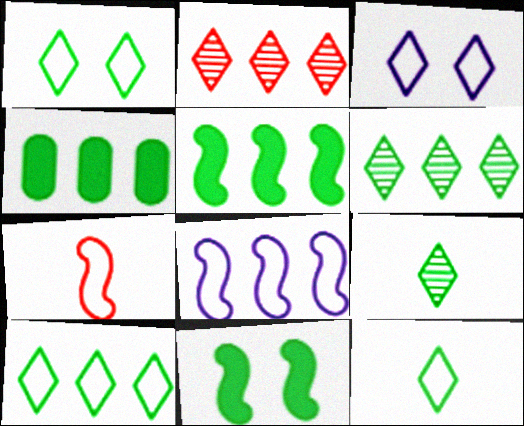[[1, 10, 12], 
[2, 4, 8]]